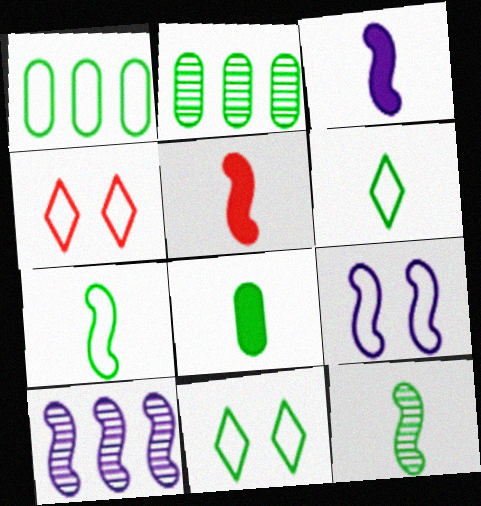[[1, 7, 11], 
[2, 3, 4], 
[3, 9, 10], 
[4, 8, 10], 
[6, 8, 12]]